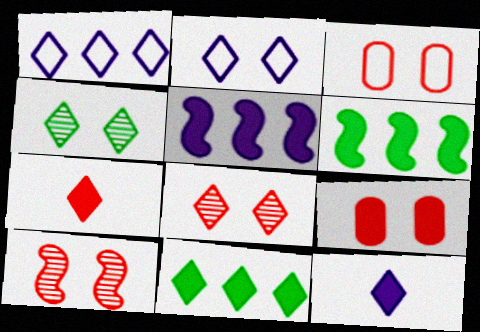[[1, 4, 7], 
[6, 9, 12]]